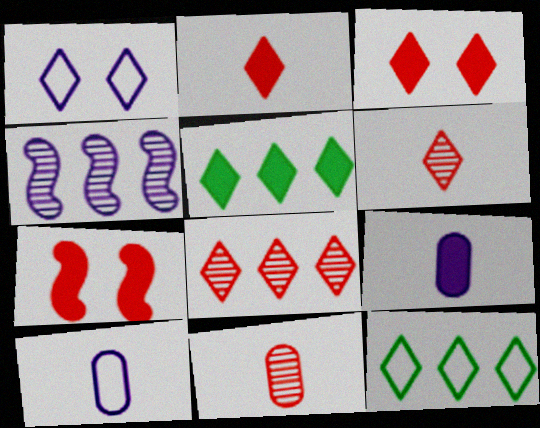[[1, 4, 9], 
[1, 5, 6], 
[5, 7, 9]]